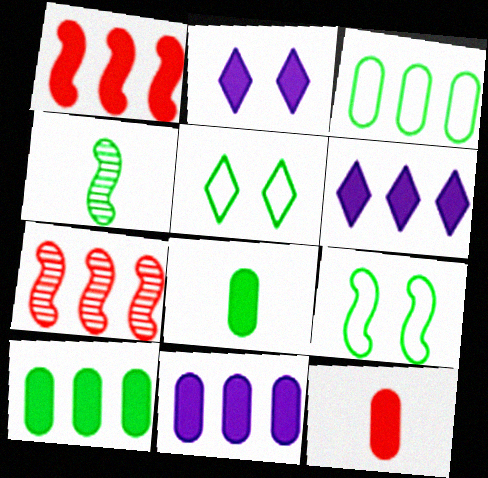[[1, 2, 8], 
[1, 6, 10], 
[3, 6, 7], 
[4, 5, 10]]